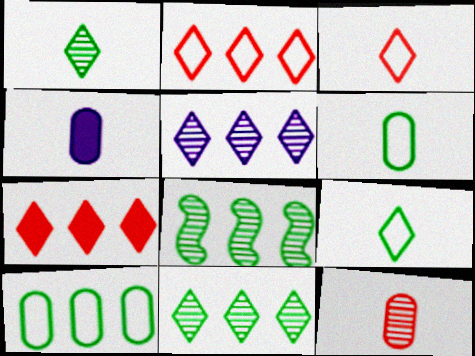[[4, 6, 12]]